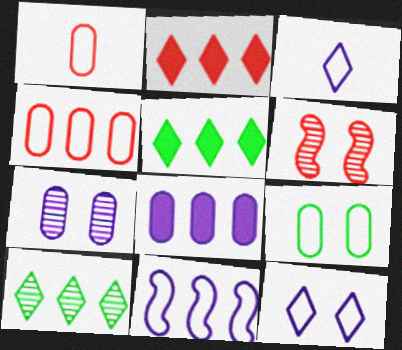[[1, 2, 6]]